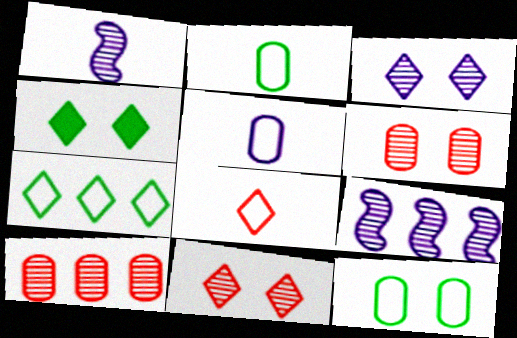[]